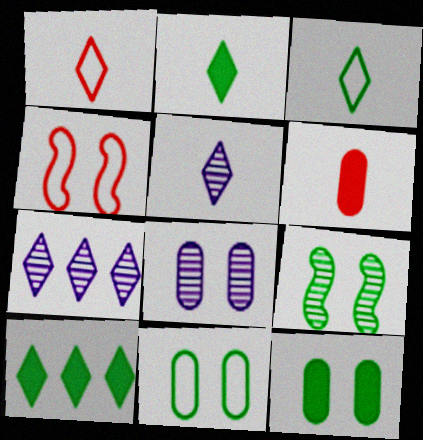[[1, 2, 5]]